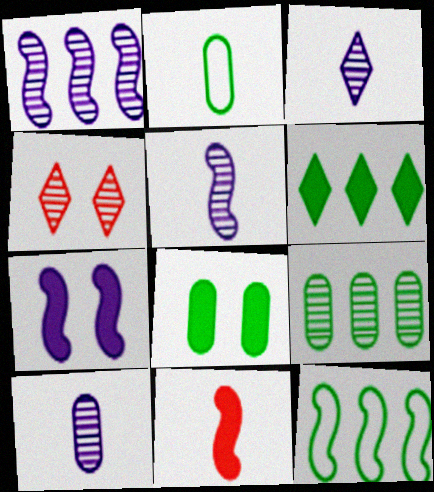[[2, 3, 11], 
[2, 8, 9], 
[3, 5, 10], 
[4, 5, 9], 
[6, 9, 12]]